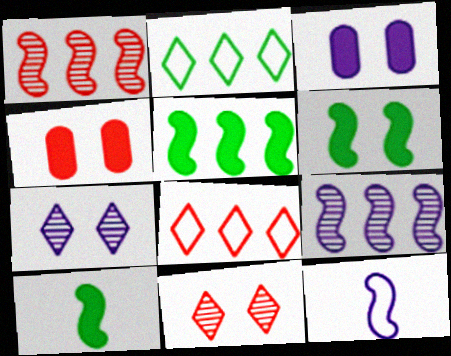[[1, 6, 12], 
[5, 6, 10]]